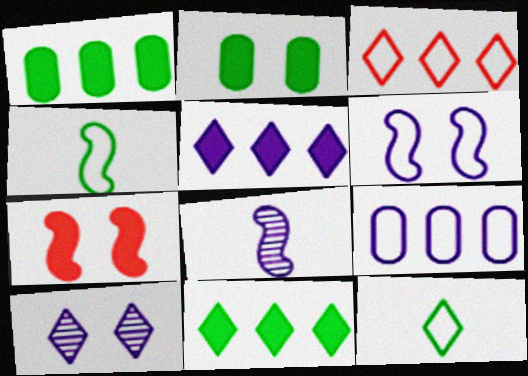[[2, 3, 8]]